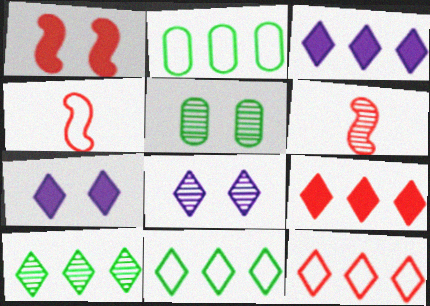[[2, 6, 7], 
[3, 4, 5], 
[3, 10, 12]]